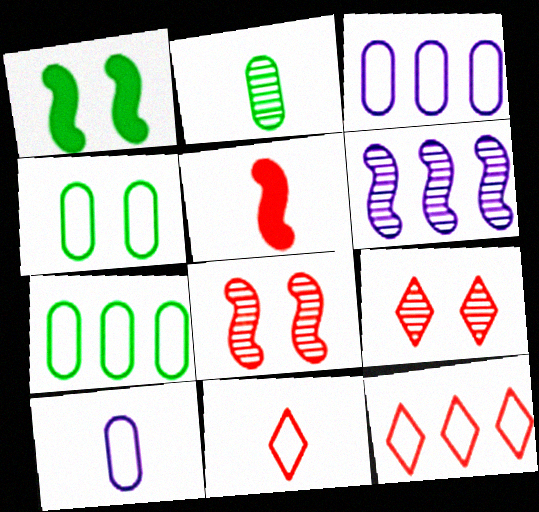[[2, 6, 9]]